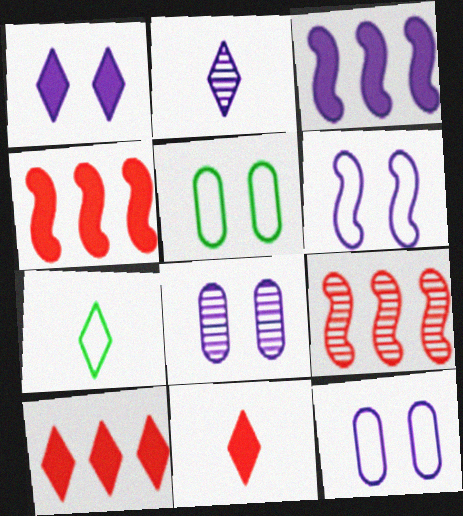[[1, 6, 8], 
[2, 3, 12], 
[2, 4, 5], 
[2, 7, 11], 
[4, 7, 8]]